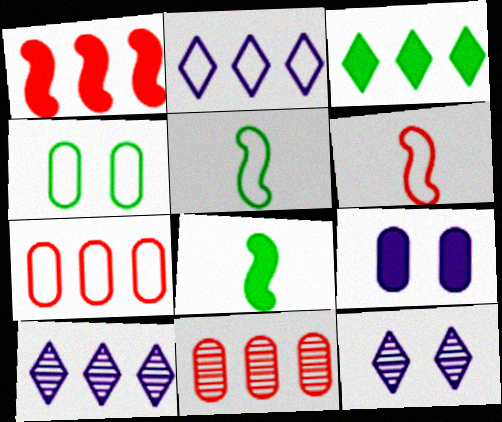[[2, 4, 6], 
[7, 8, 12]]